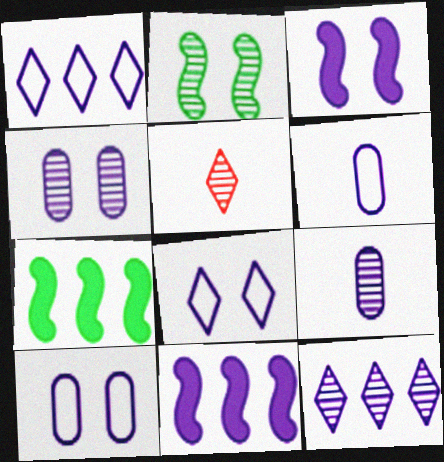[[1, 3, 9], 
[3, 4, 8], 
[3, 6, 12], 
[5, 7, 10], 
[8, 9, 11]]